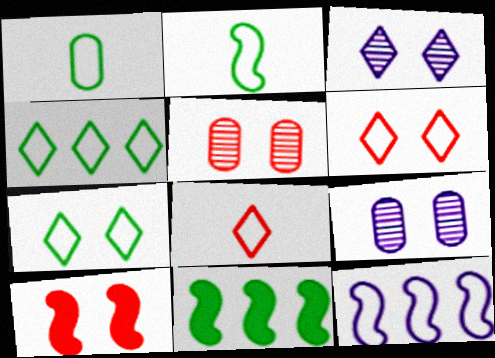[[1, 6, 12], 
[5, 6, 10], 
[7, 9, 10], 
[8, 9, 11]]